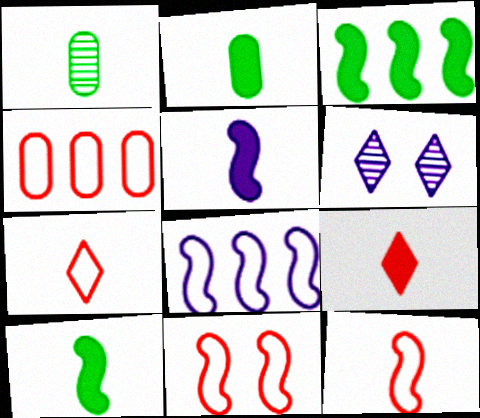[[1, 5, 7], 
[2, 5, 9], 
[4, 6, 10], 
[4, 7, 11]]